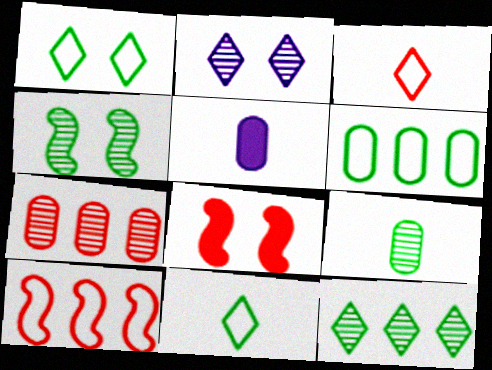[[3, 7, 8], 
[4, 9, 12]]